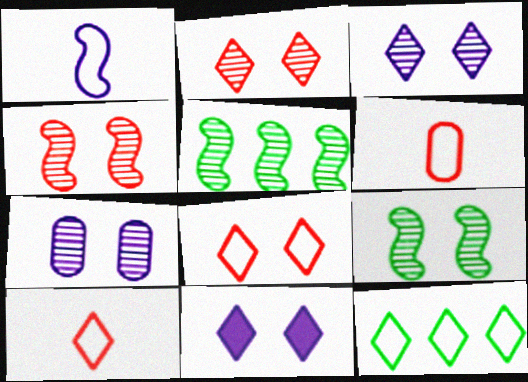[[2, 7, 9], 
[5, 6, 11]]